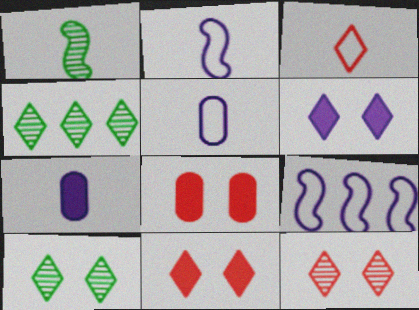[[1, 3, 7], 
[2, 4, 8], 
[3, 4, 6]]